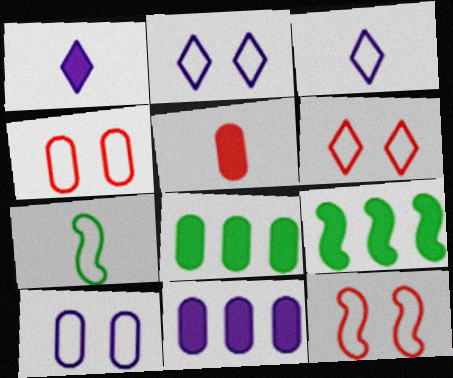[[4, 6, 12]]